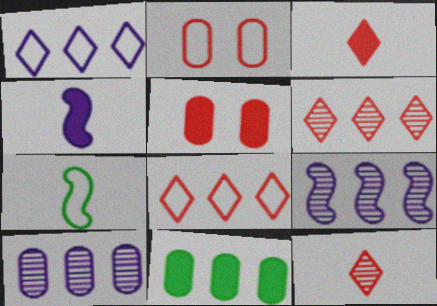[[1, 2, 7], 
[8, 9, 11]]